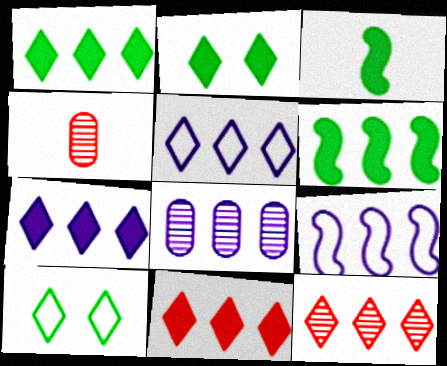[[1, 5, 12], 
[1, 7, 11], 
[2, 4, 9], 
[7, 8, 9]]